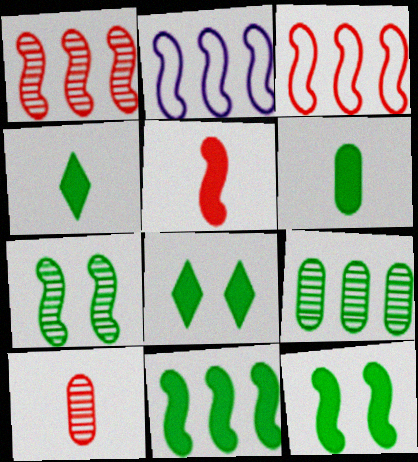[[1, 2, 11], 
[2, 5, 7], 
[2, 8, 10], 
[6, 8, 11]]